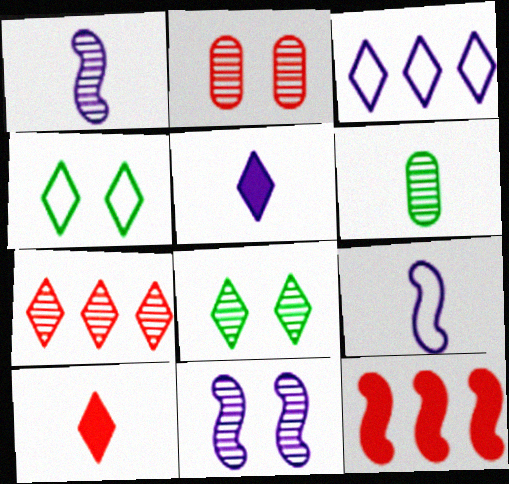[[2, 8, 11], 
[3, 8, 10], 
[4, 5, 7], 
[6, 7, 11], 
[6, 9, 10]]